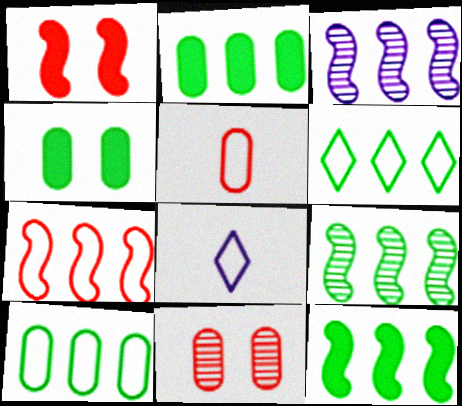[[2, 6, 9], 
[3, 7, 12], 
[8, 11, 12]]